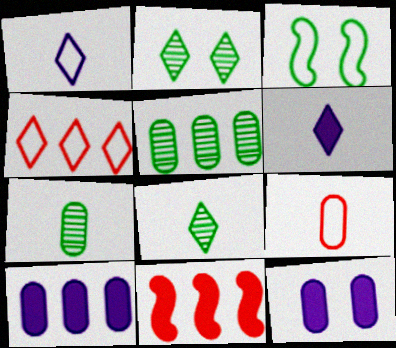[[2, 4, 6], 
[5, 9, 12]]